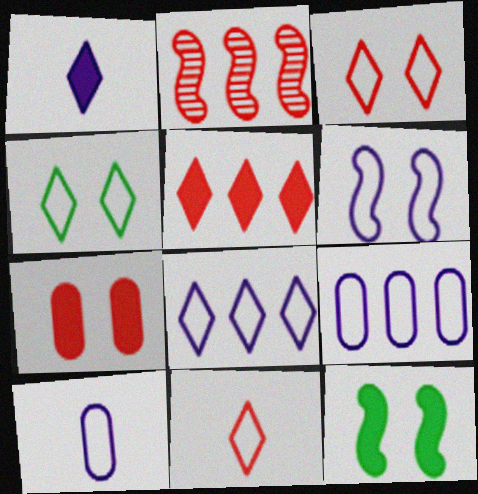[[2, 7, 11], 
[4, 8, 11], 
[6, 8, 10]]